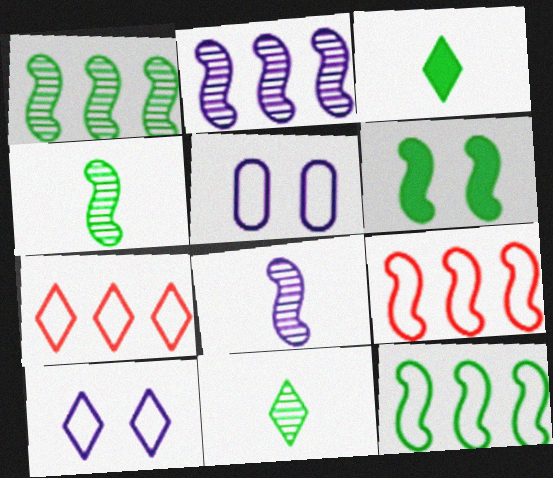[[4, 6, 12], 
[6, 8, 9]]